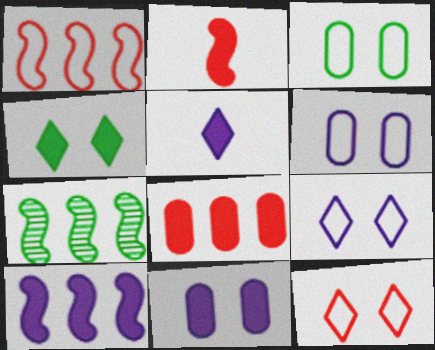[[1, 7, 10], 
[5, 10, 11]]